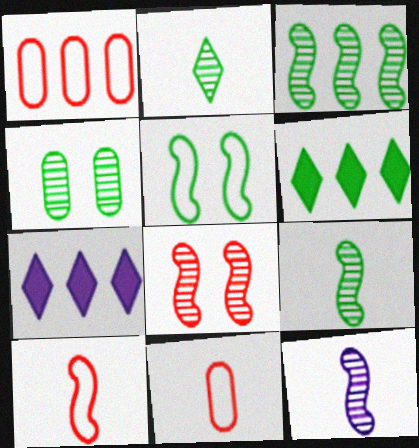[[1, 3, 7], 
[2, 3, 4], 
[3, 8, 12], 
[4, 7, 10]]